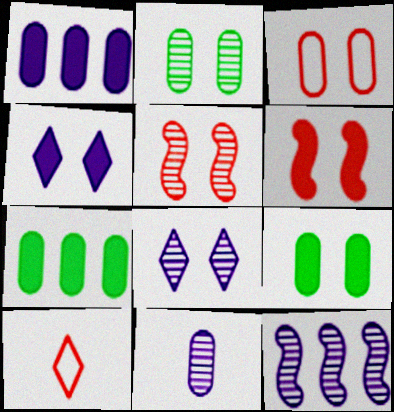[[2, 5, 8], 
[3, 7, 11], 
[4, 6, 9], 
[8, 11, 12], 
[9, 10, 12]]